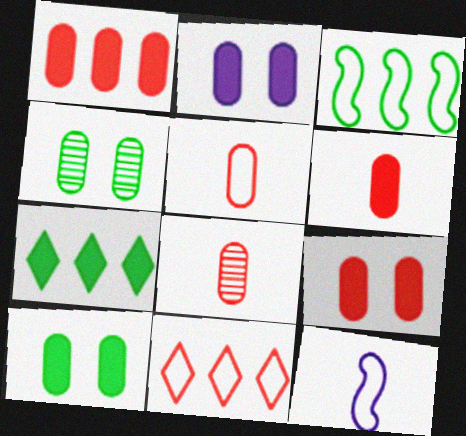[[1, 6, 9], 
[2, 9, 10], 
[5, 6, 8]]